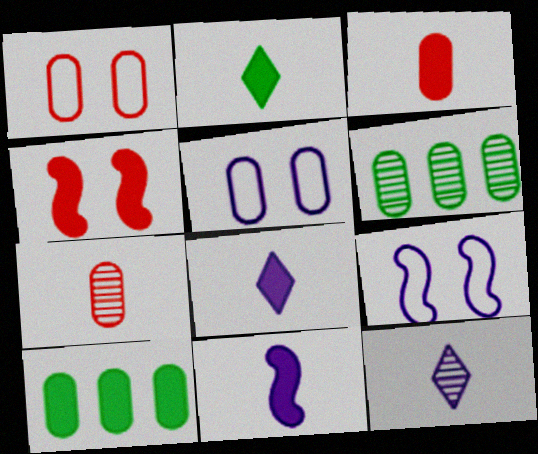[[2, 3, 11], 
[3, 5, 6], 
[4, 8, 10], 
[5, 7, 10]]